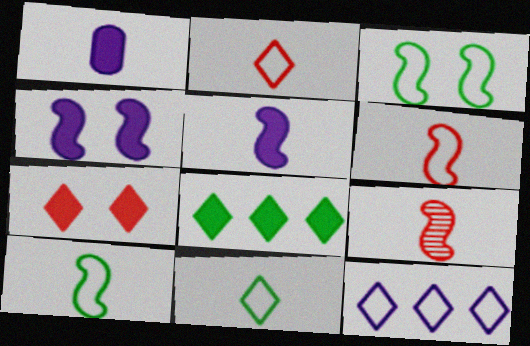[[1, 9, 11], 
[5, 9, 10]]